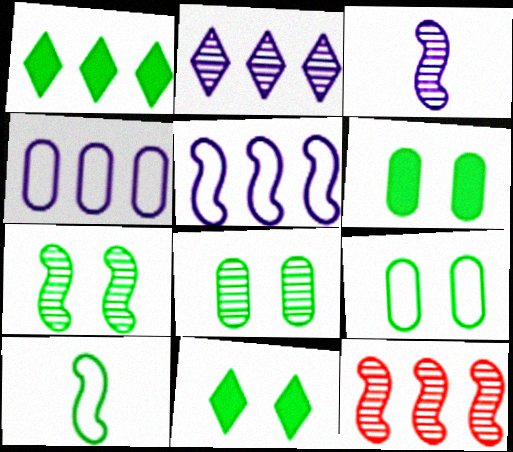[[1, 4, 12], 
[1, 8, 10], 
[3, 7, 12], 
[6, 8, 9], 
[7, 9, 11]]